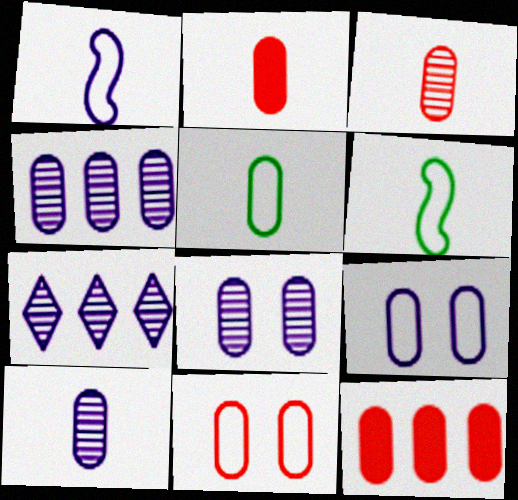[[2, 5, 10], 
[3, 11, 12], 
[4, 8, 10], 
[5, 8, 12]]